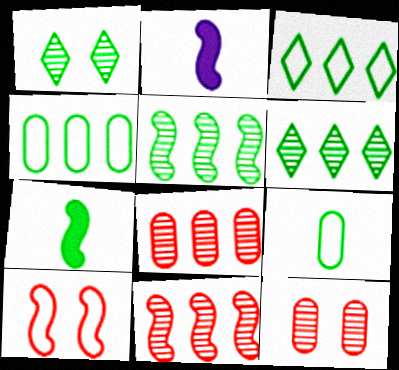[[1, 4, 7], 
[2, 3, 12], 
[2, 5, 10]]